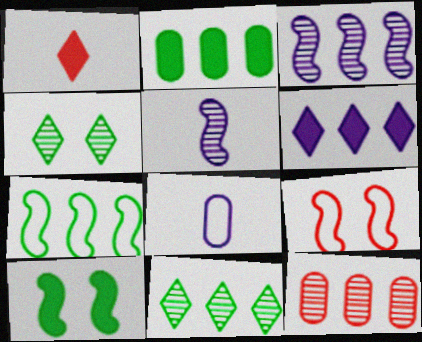[[1, 9, 12], 
[2, 7, 11], 
[3, 11, 12], 
[4, 5, 12], 
[6, 7, 12]]